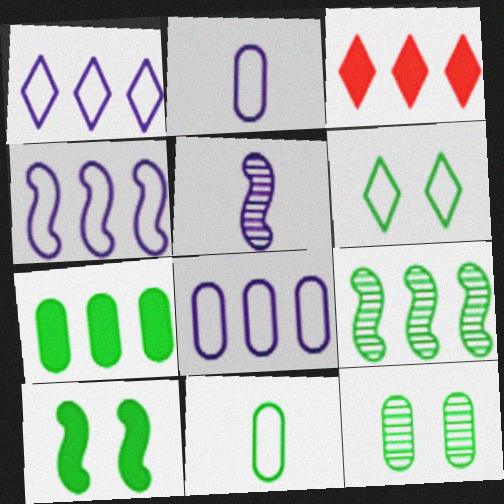[[1, 4, 8], 
[3, 8, 9], 
[6, 10, 12], 
[7, 11, 12]]